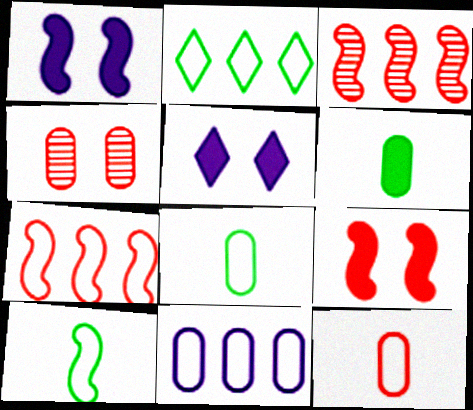[[1, 3, 10], 
[2, 7, 11], 
[3, 5, 8], 
[4, 6, 11]]